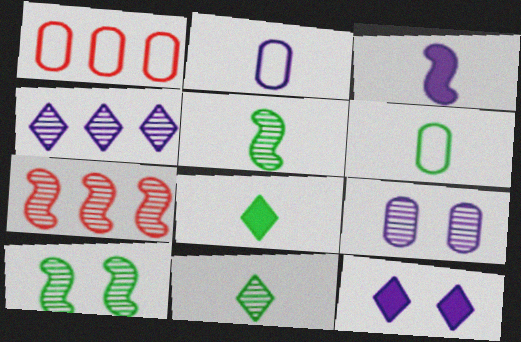[[1, 5, 12], 
[5, 6, 8], 
[6, 7, 12], 
[7, 9, 11]]